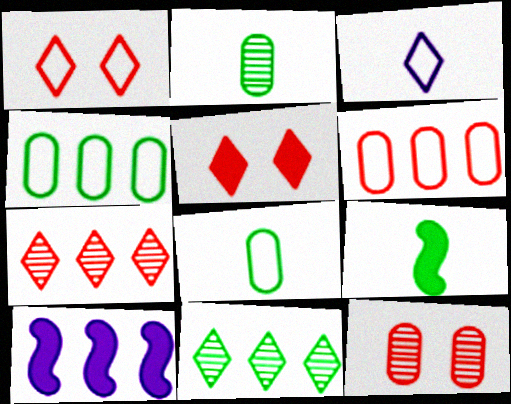[[1, 2, 10], 
[3, 5, 11], 
[4, 7, 10], 
[6, 10, 11]]